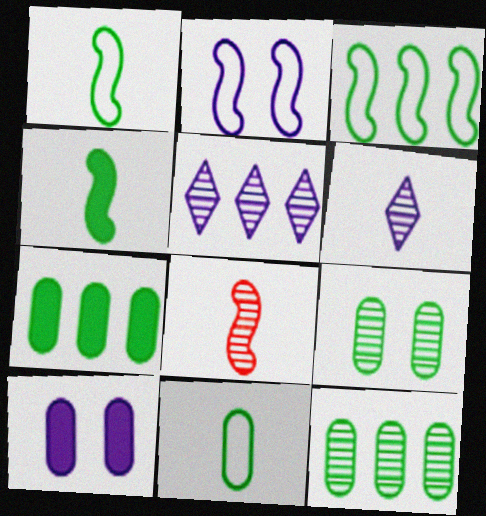[[5, 8, 9], 
[7, 9, 11]]